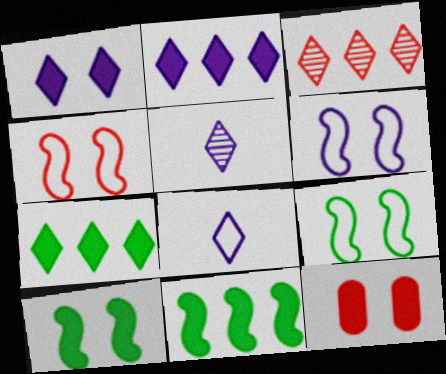[[1, 10, 12], 
[4, 6, 9]]